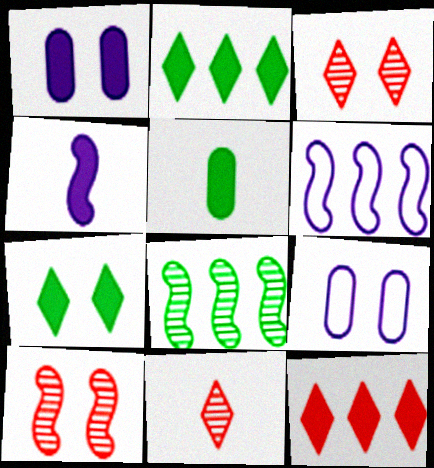[[3, 5, 6], 
[7, 9, 10]]